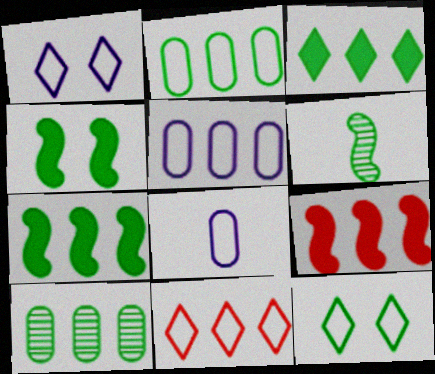[]